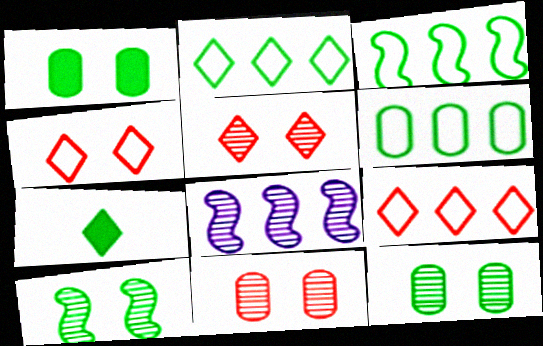[[2, 3, 6], 
[3, 7, 12], 
[6, 7, 10]]